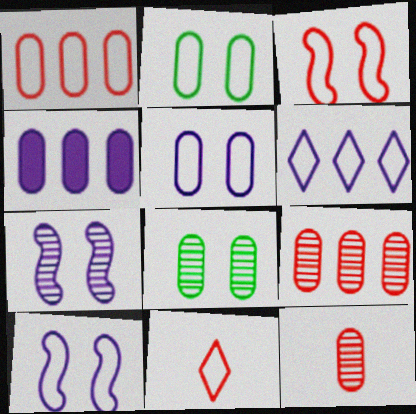[[1, 3, 11], 
[2, 4, 12]]